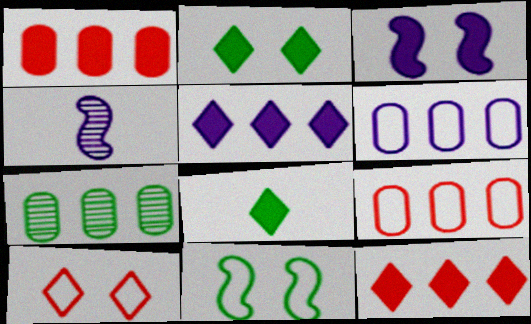[[1, 3, 8], 
[1, 6, 7], 
[2, 4, 9], 
[7, 8, 11]]